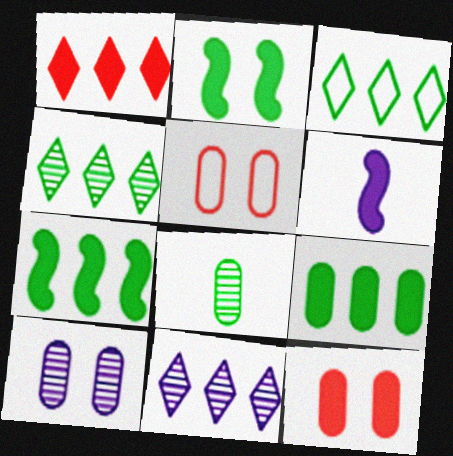[[1, 3, 11], 
[2, 3, 8], 
[4, 5, 6]]